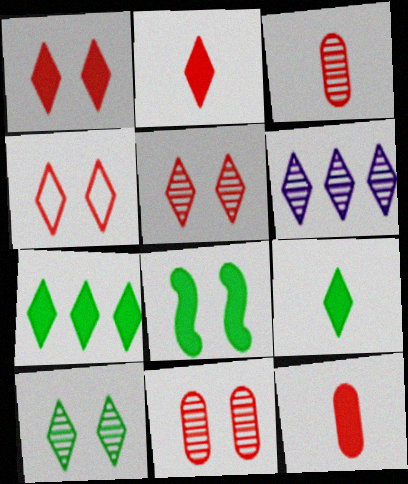[[1, 4, 5], 
[4, 6, 9]]